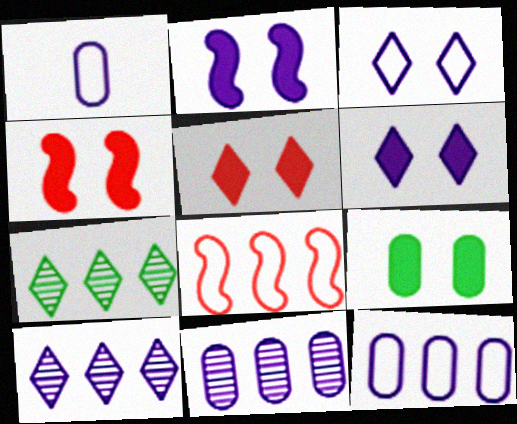[[1, 2, 10], 
[1, 4, 7], 
[2, 5, 9], 
[4, 6, 9]]